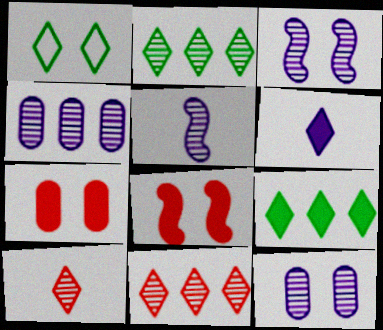[[1, 3, 7], 
[1, 6, 11], 
[1, 8, 12]]